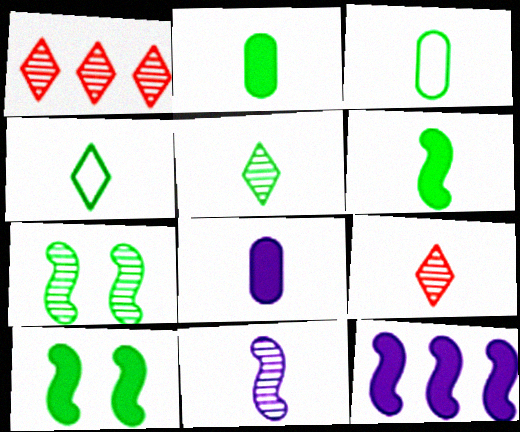[[3, 5, 6]]